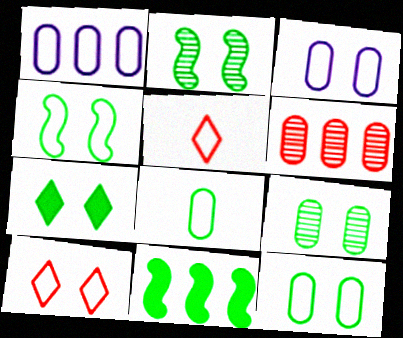[[1, 4, 5], 
[2, 7, 12], 
[3, 4, 10], 
[4, 7, 9]]